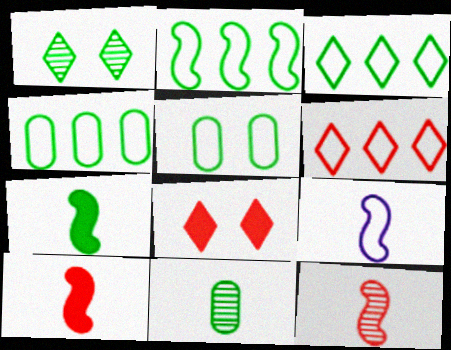[[1, 4, 7], 
[2, 3, 4], 
[5, 6, 9], 
[7, 9, 12]]